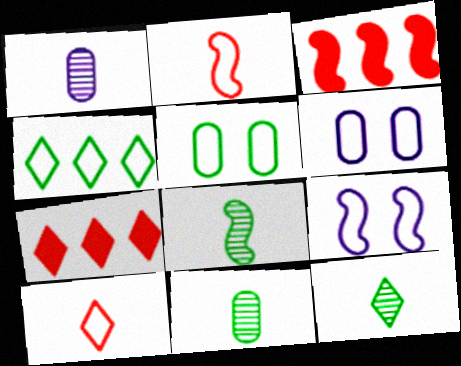[[2, 4, 6], 
[3, 6, 12], 
[3, 8, 9], 
[6, 7, 8], 
[7, 9, 11], 
[8, 11, 12]]